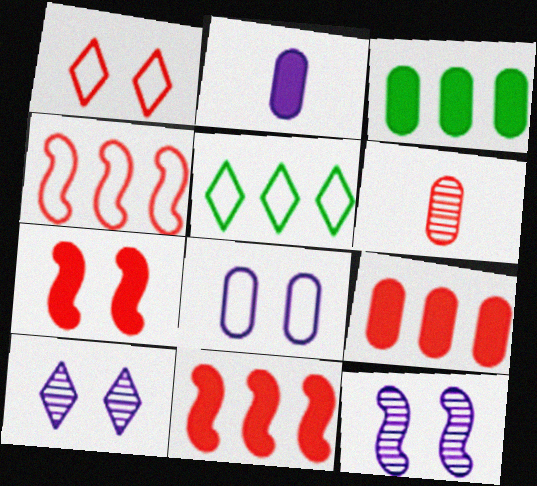[[1, 6, 11], 
[3, 6, 8]]